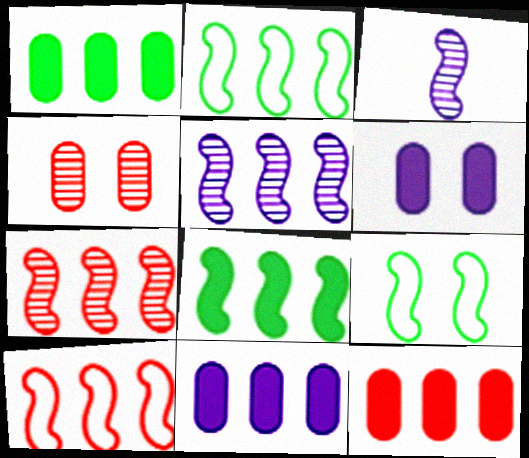[[1, 11, 12], 
[5, 8, 10]]